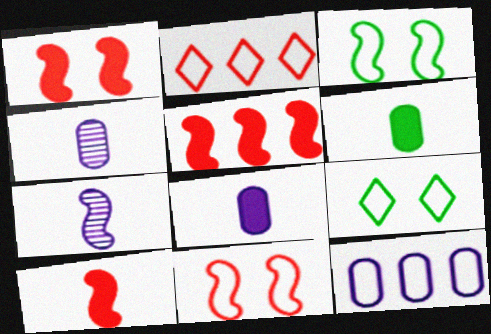[[1, 5, 10], 
[3, 5, 7], 
[4, 5, 9]]